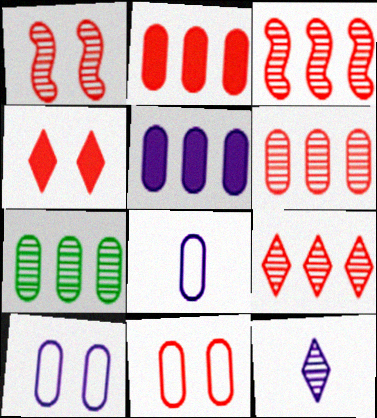[[1, 4, 11], 
[1, 7, 12], 
[3, 6, 9]]